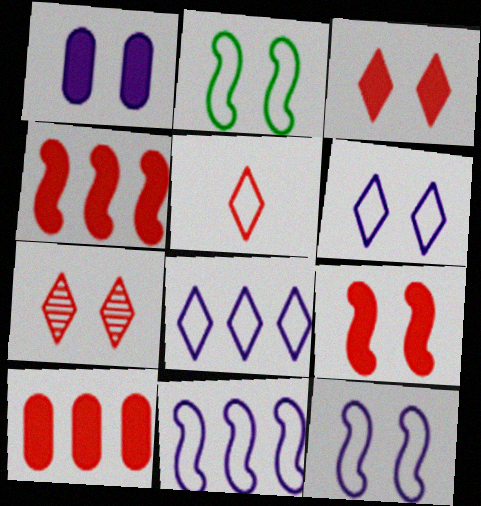[[1, 2, 7]]